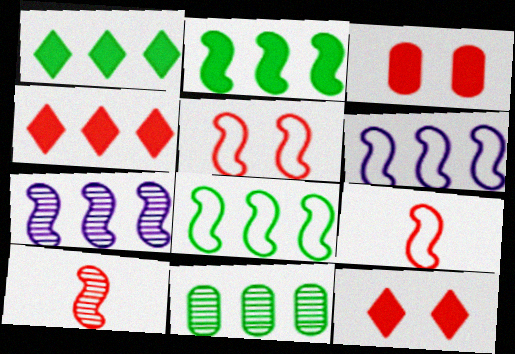[[1, 8, 11], 
[4, 6, 11]]